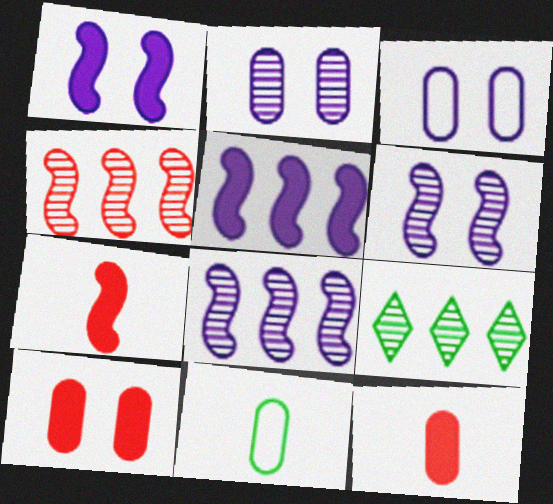[[3, 7, 9]]